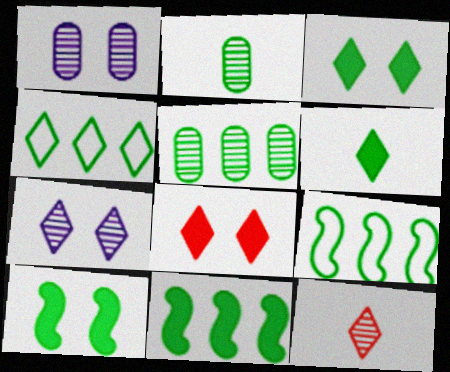[[2, 3, 9], 
[2, 4, 10], 
[4, 5, 11]]